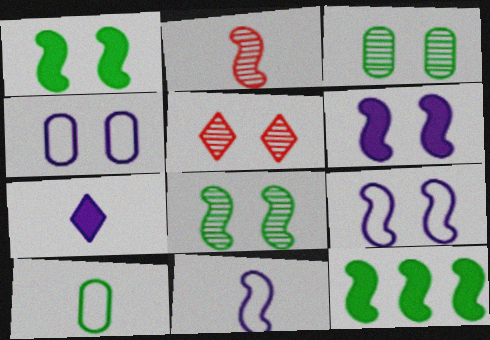[[1, 4, 5], 
[2, 7, 10], 
[2, 9, 12]]